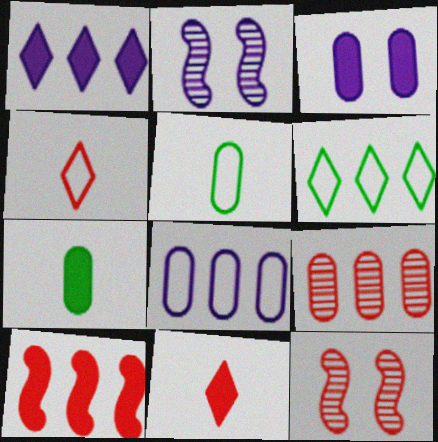[[1, 5, 12], 
[3, 5, 9]]